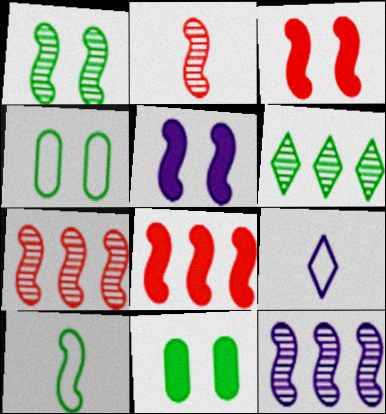[[1, 2, 12], 
[3, 10, 12], 
[5, 7, 10], 
[6, 10, 11], 
[7, 9, 11]]